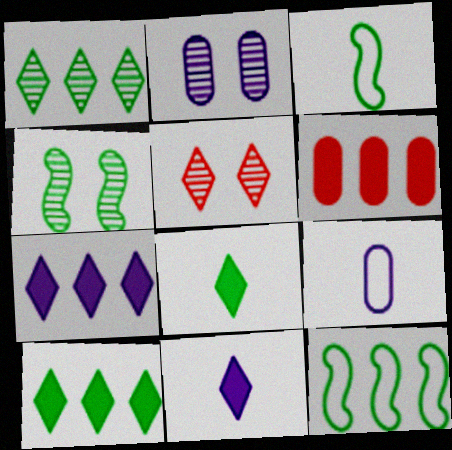[[2, 4, 5]]